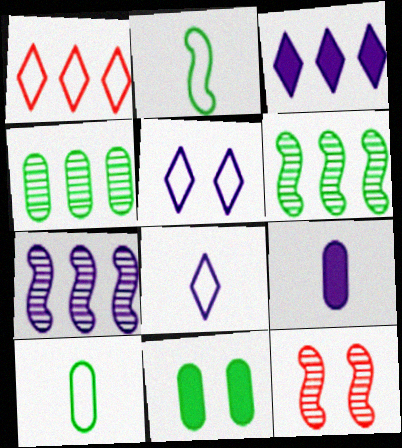[[3, 10, 12], 
[4, 10, 11], 
[5, 7, 9], 
[5, 11, 12]]